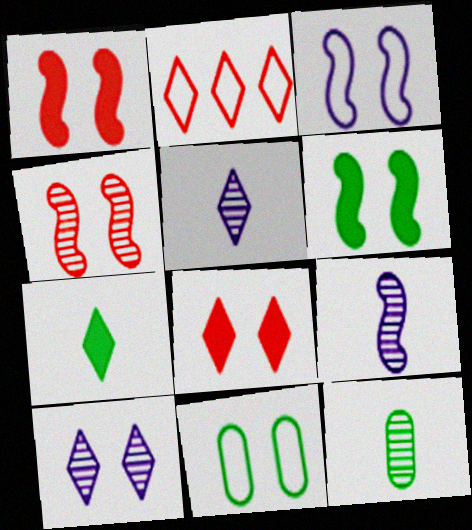[[1, 10, 11], 
[2, 7, 10], 
[3, 4, 6]]